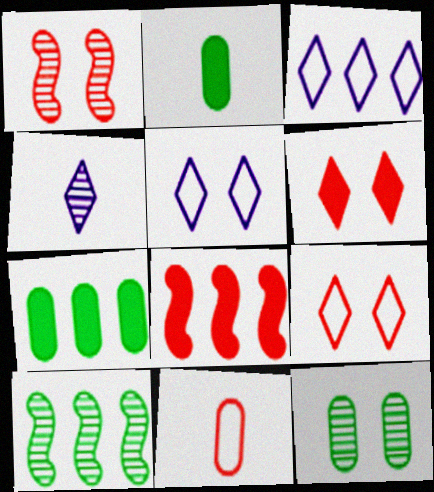[[1, 2, 3]]